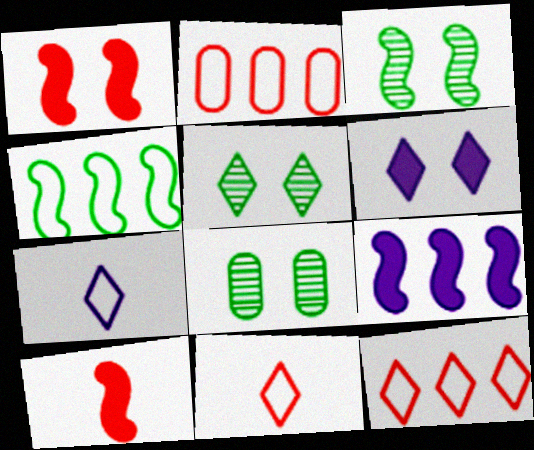[[3, 5, 8], 
[8, 9, 11]]